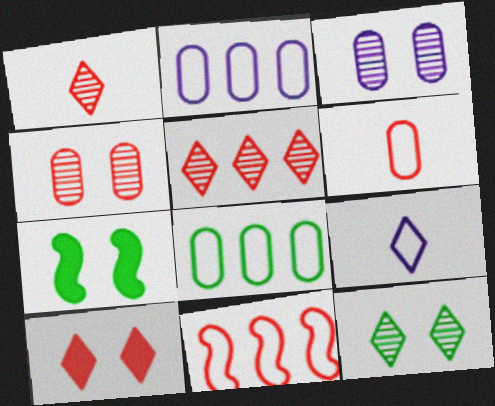[[1, 2, 7]]